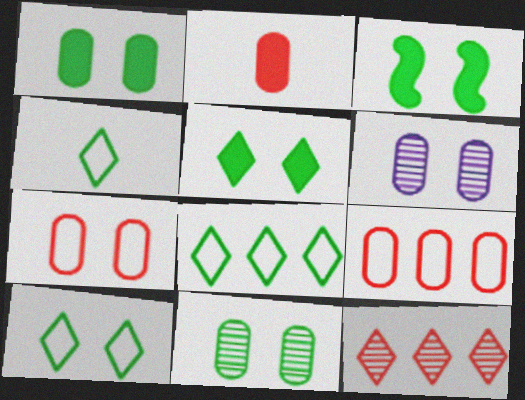[[1, 3, 5], 
[1, 6, 7], 
[3, 10, 11], 
[4, 8, 10]]